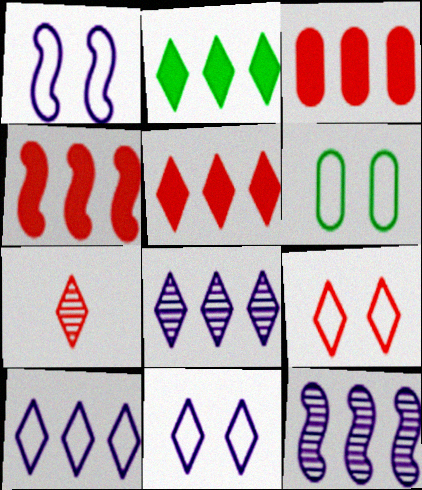[[1, 6, 9], 
[2, 7, 11], 
[3, 4, 5], 
[5, 7, 9]]